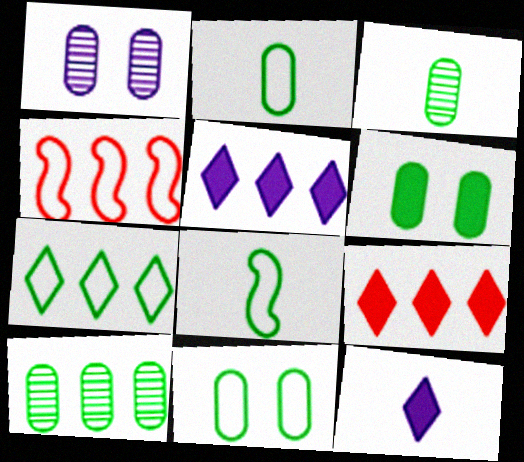[[1, 8, 9], 
[2, 6, 10], 
[4, 5, 10], 
[7, 8, 11]]